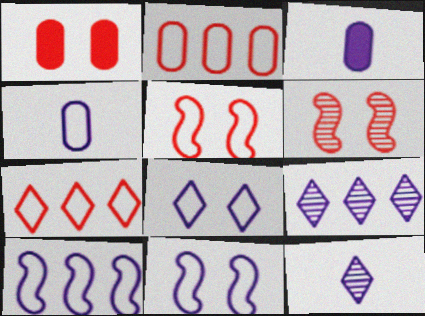[[3, 9, 11], 
[4, 8, 10]]